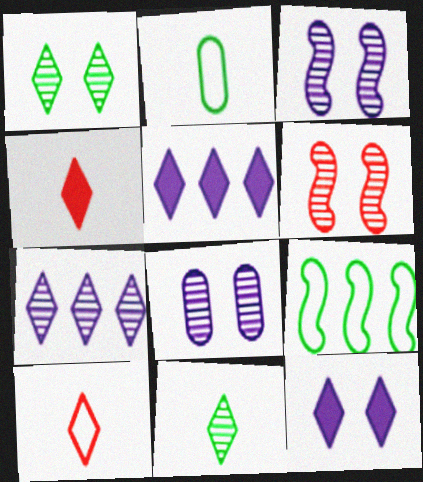[[1, 5, 10], 
[1, 6, 8], 
[2, 5, 6], 
[4, 8, 9]]